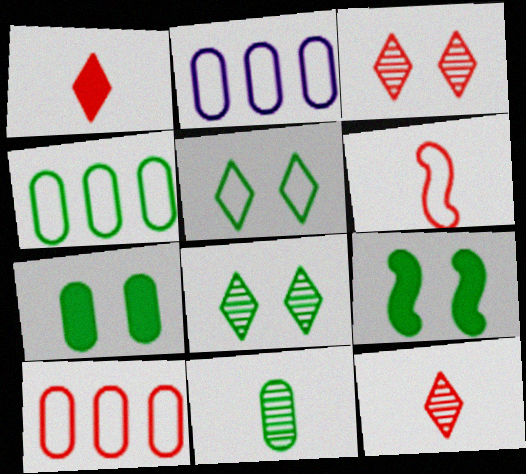[[2, 4, 10], 
[2, 5, 6], 
[2, 9, 12], 
[4, 7, 11]]